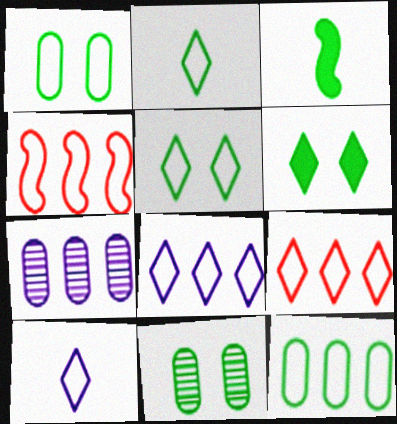[[1, 4, 10], 
[4, 8, 12], 
[5, 9, 10]]